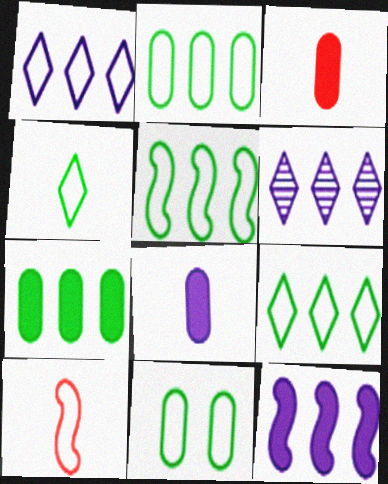[[1, 10, 11], 
[2, 5, 9], 
[4, 5, 11]]